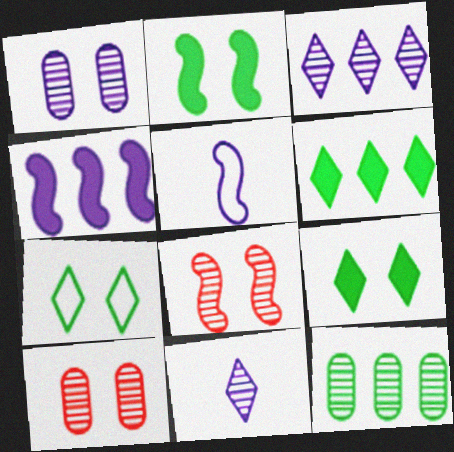[[5, 6, 10], 
[8, 11, 12]]